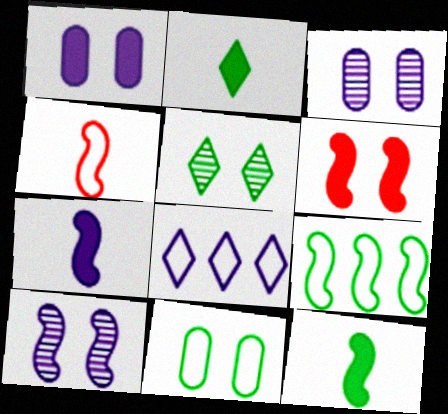[[3, 7, 8], 
[4, 8, 11]]